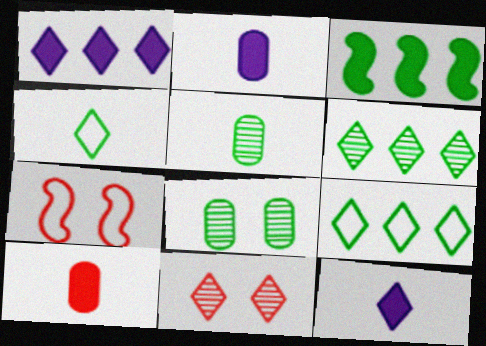[[1, 4, 11], 
[1, 5, 7], 
[2, 6, 7], 
[3, 4, 8], 
[9, 11, 12]]